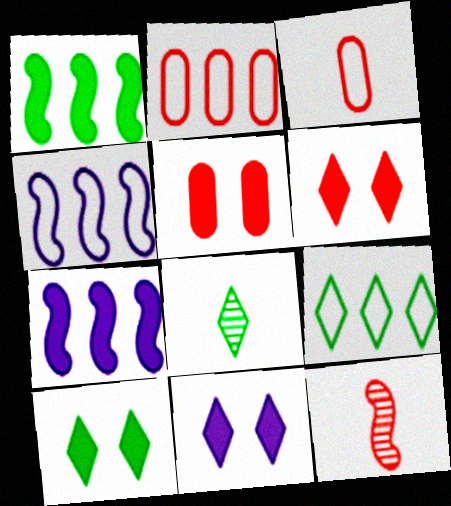[[2, 4, 9], 
[2, 6, 12], 
[4, 5, 8], 
[6, 10, 11], 
[8, 9, 10]]